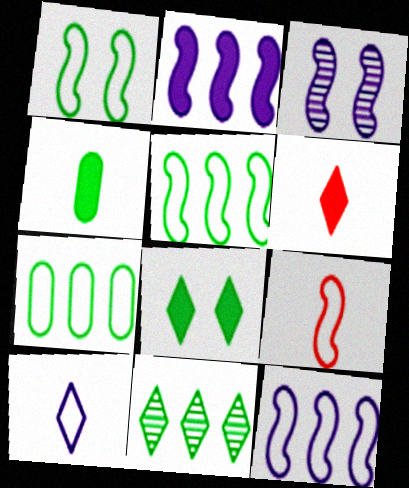[[1, 4, 11], 
[1, 9, 12], 
[3, 6, 7]]